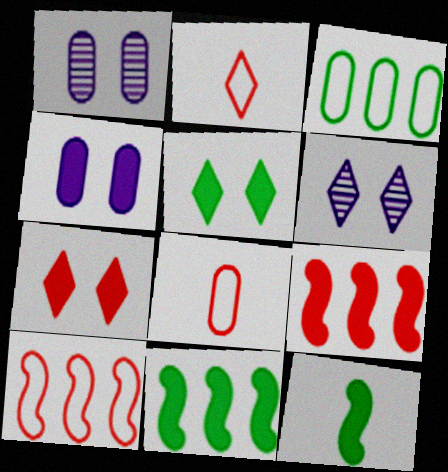[[1, 2, 11], 
[6, 8, 11]]